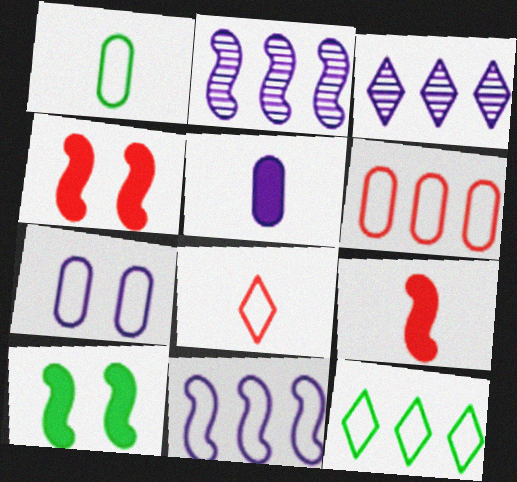[[1, 3, 4], 
[1, 6, 7], 
[6, 11, 12]]